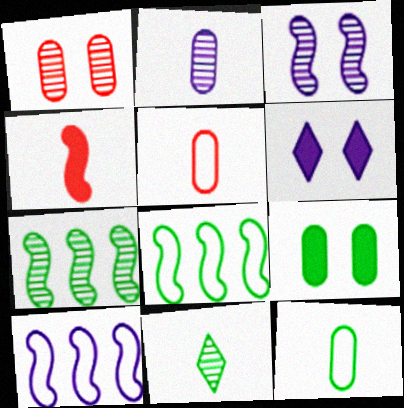[[2, 6, 10], 
[3, 4, 8], 
[5, 6, 7], 
[8, 9, 11]]